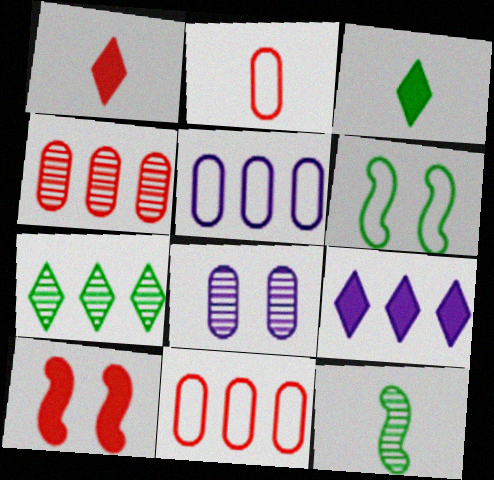[]